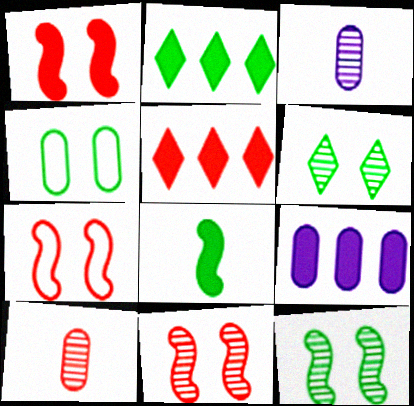[[1, 7, 11], 
[2, 3, 7], 
[4, 9, 10], 
[5, 7, 10]]